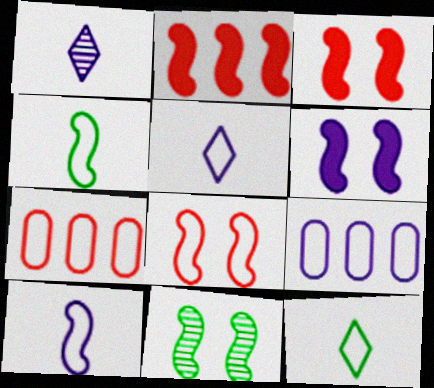[[1, 6, 9], 
[2, 10, 11], 
[6, 8, 11], 
[8, 9, 12]]